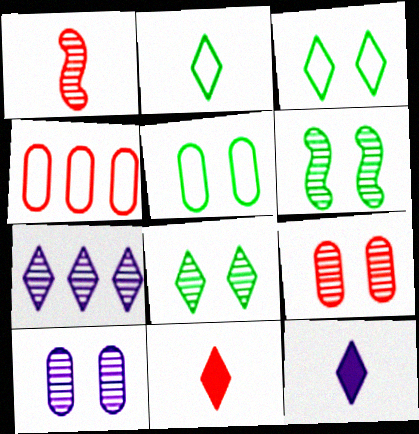[[3, 7, 11], 
[4, 6, 12]]